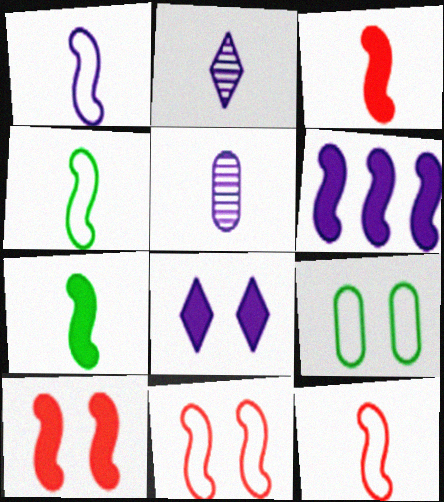[[1, 4, 12], 
[6, 7, 10]]